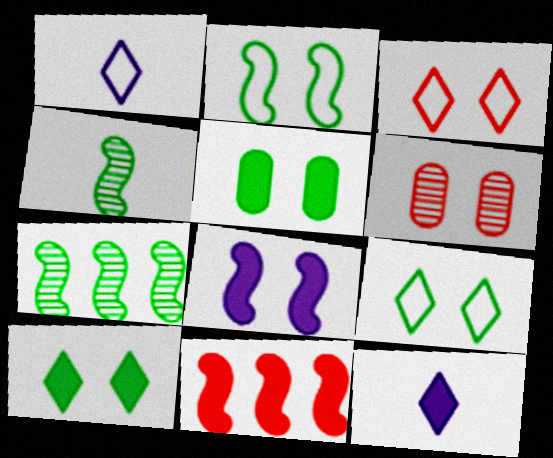[[5, 11, 12], 
[6, 8, 9]]